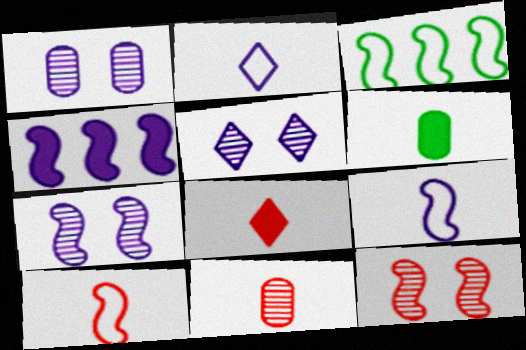[[1, 2, 4], 
[1, 3, 8], 
[1, 5, 7], 
[4, 7, 9], 
[8, 10, 11]]